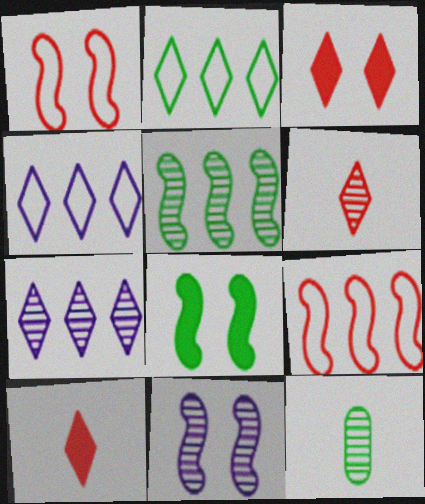[[1, 8, 11], 
[2, 8, 12]]